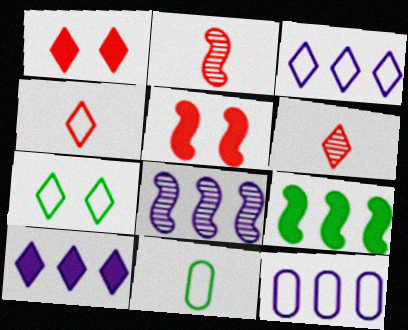[[1, 8, 11], 
[3, 4, 7], 
[6, 7, 10], 
[8, 10, 12]]